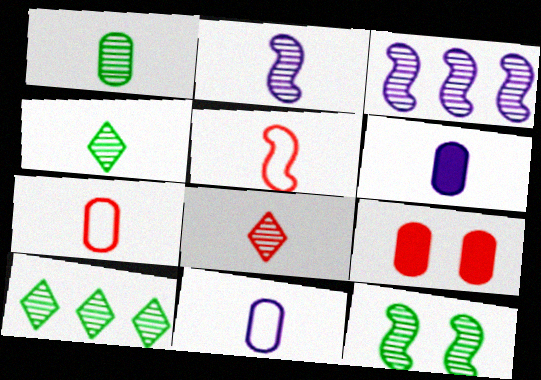[[1, 2, 8], 
[1, 6, 7], 
[1, 10, 12], 
[4, 5, 6]]